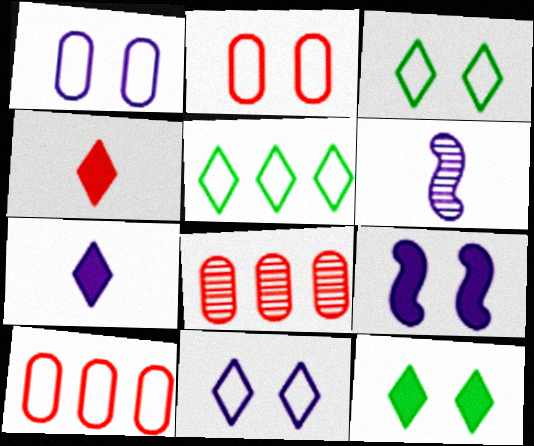[[6, 10, 12]]